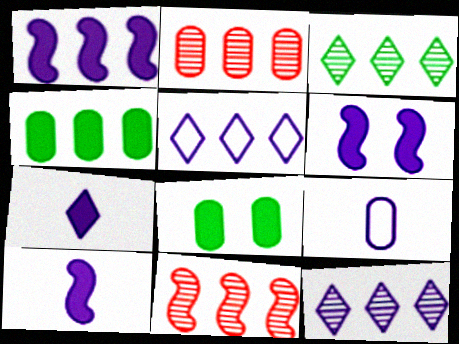[[1, 6, 10], 
[2, 8, 9], 
[4, 5, 11], 
[6, 9, 12]]